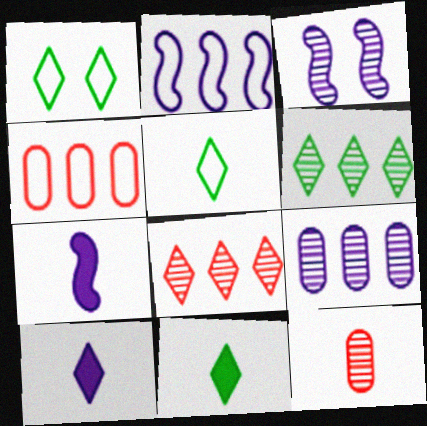[[1, 6, 11], 
[1, 8, 10], 
[2, 3, 7], 
[3, 4, 11], 
[3, 6, 12], 
[5, 7, 12]]